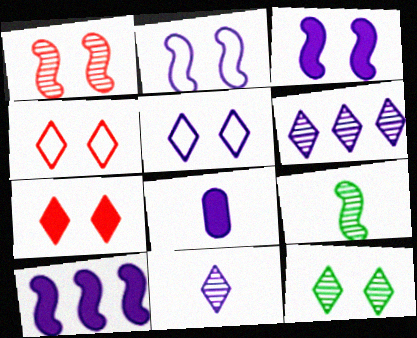[[2, 6, 8], 
[5, 7, 12]]